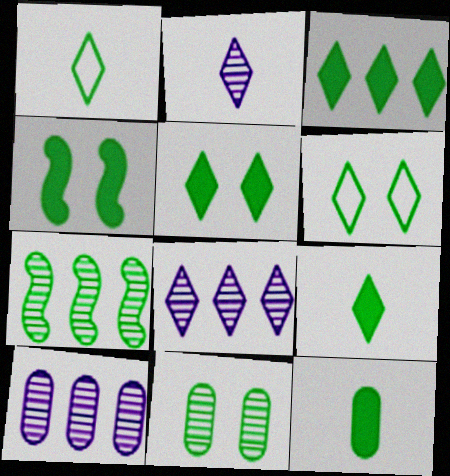[[3, 4, 12], 
[3, 5, 9], 
[4, 6, 11], 
[6, 7, 12]]